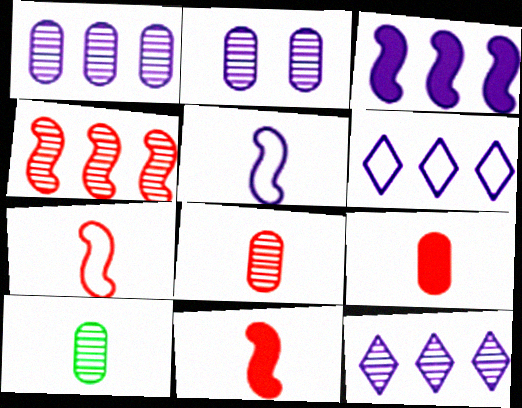[[1, 3, 6]]